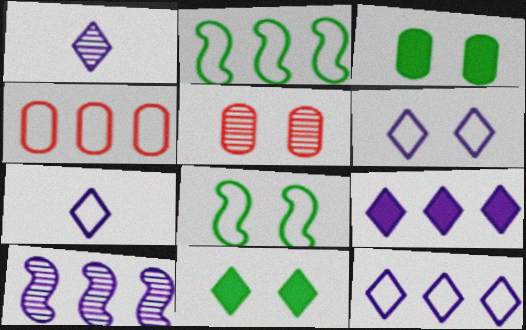[[1, 6, 9], 
[2, 4, 12], 
[4, 7, 8], 
[6, 7, 12]]